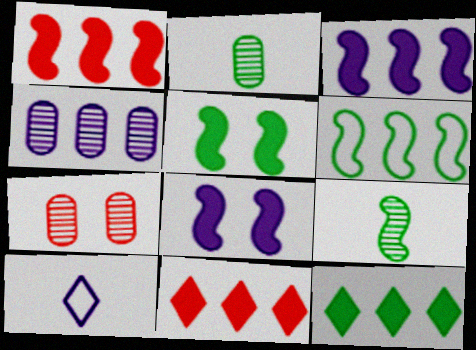[[2, 4, 7], 
[4, 6, 11], 
[4, 8, 10], 
[5, 6, 9]]